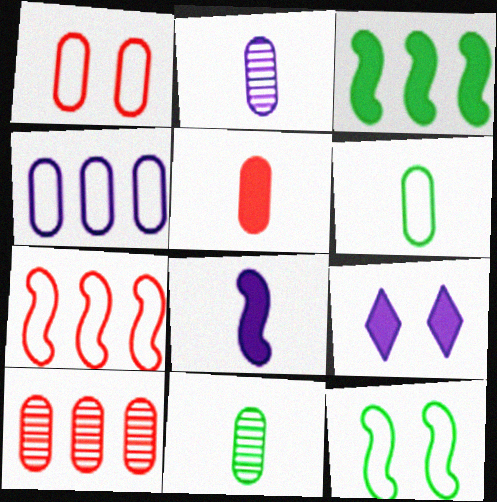[[1, 4, 6], 
[1, 5, 10], 
[2, 5, 6], 
[3, 5, 9], 
[7, 9, 11]]